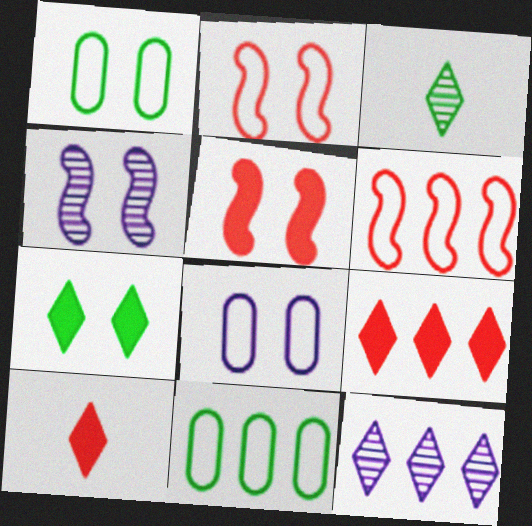[[4, 10, 11]]